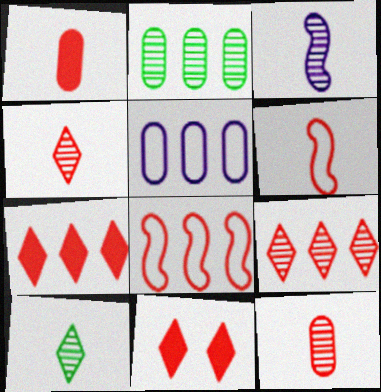[[1, 4, 6], 
[3, 10, 12], 
[8, 11, 12]]